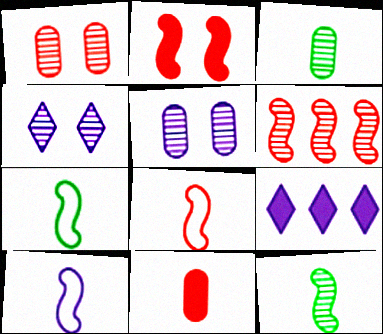[[1, 7, 9], 
[2, 6, 8], 
[3, 4, 6], 
[5, 9, 10], 
[7, 8, 10]]